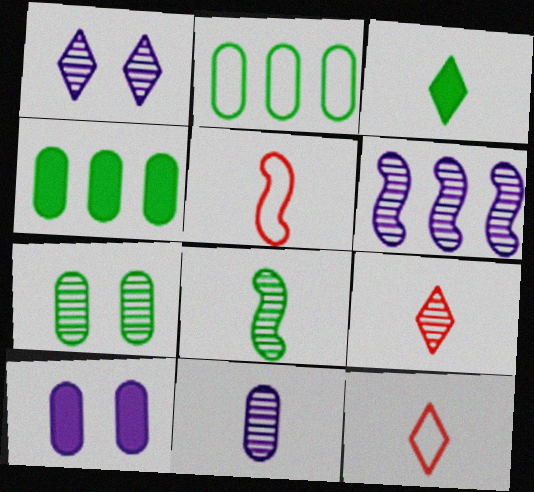[[1, 4, 5], 
[1, 6, 11], 
[3, 5, 11], 
[6, 7, 9], 
[8, 9, 11]]